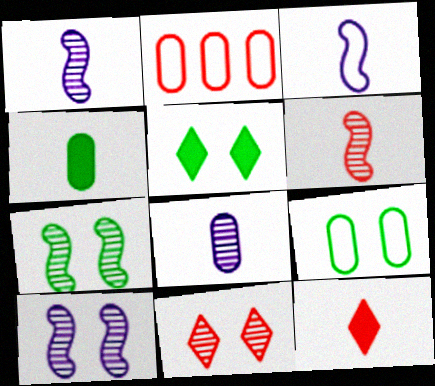[[1, 2, 5], 
[5, 7, 9]]